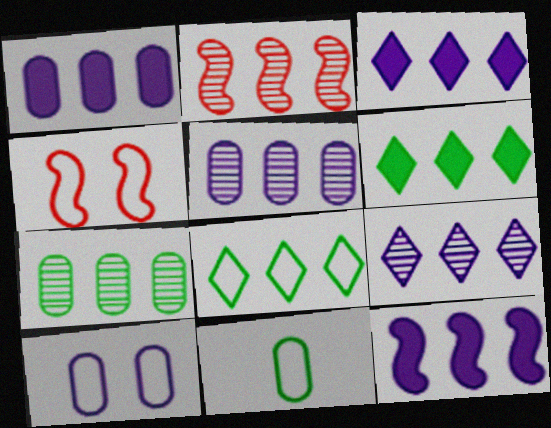[[1, 2, 8], 
[1, 3, 12], 
[2, 7, 9]]